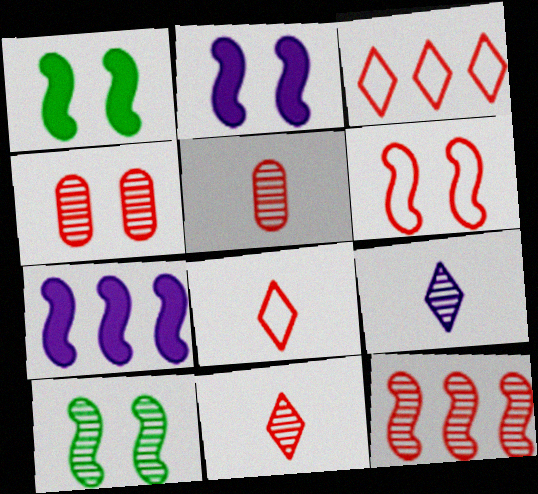[[2, 6, 10], 
[4, 11, 12]]